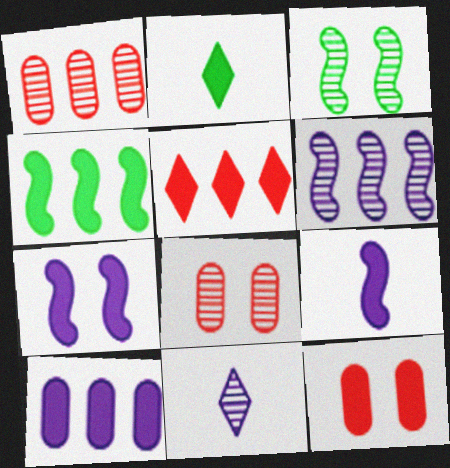[[1, 3, 11], 
[4, 5, 10]]